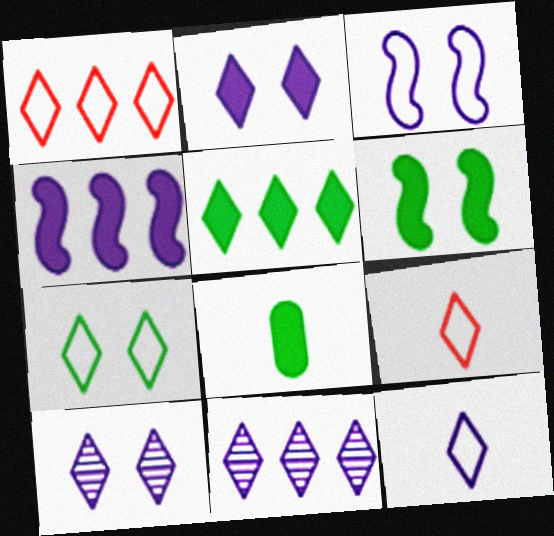[[1, 5, 11], 
[1, 7, 12], 
[2, 11, 12], 
[5, 6, 8], 
[5, 9, 10]]